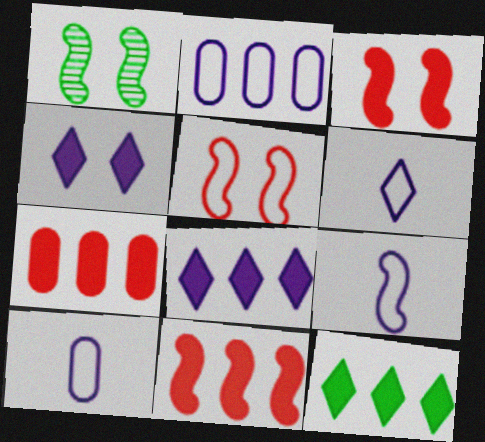[[1, 6, 7], 
[1, 9, 11], 
[6, 9, 10]]